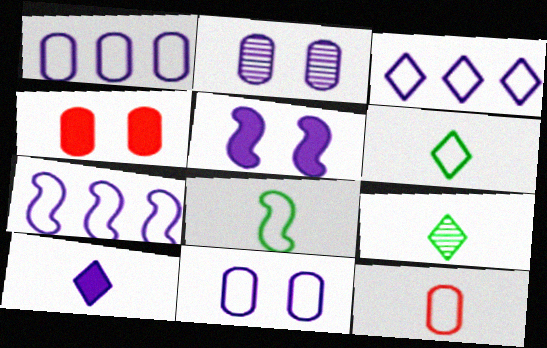[[1, 3, 7], 
[2, 7, 10], 
[4, 7, 9]]